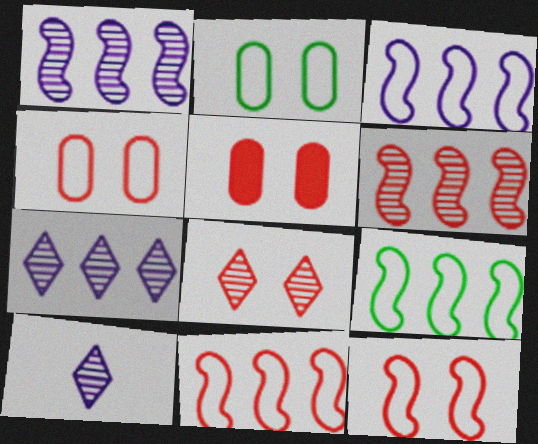[[3, 9, 11], 
[5, 8, 12], 
[5, 9, 10]]